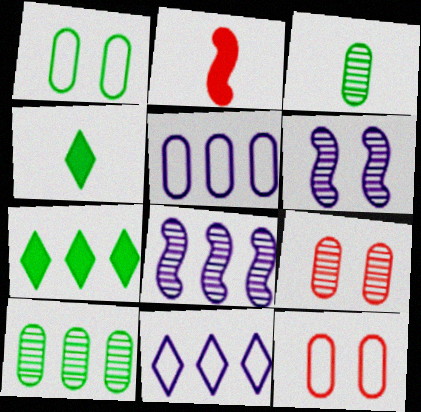[[4, 8, 12]]